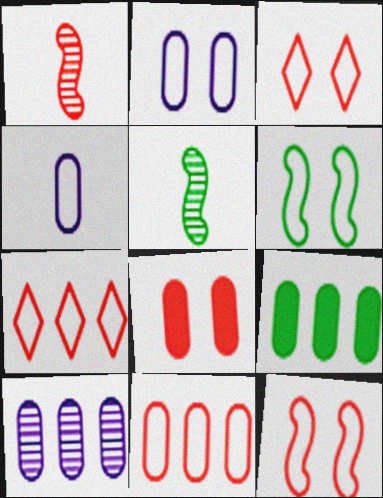[[1, 7, 8], 
[2, 3, 6], 
[4, 6, 7], 
[9, 10, 11]]